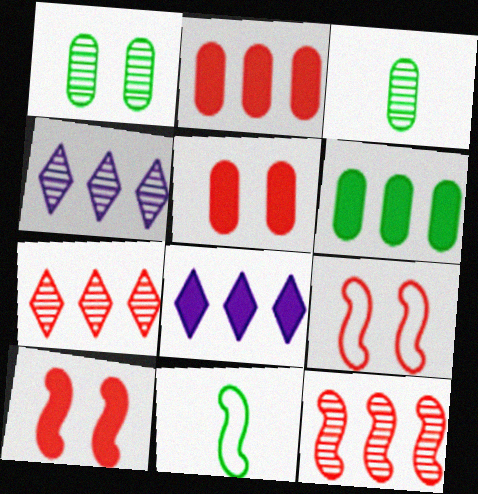[[3, 8, 9], 
[4, 5, 11]]